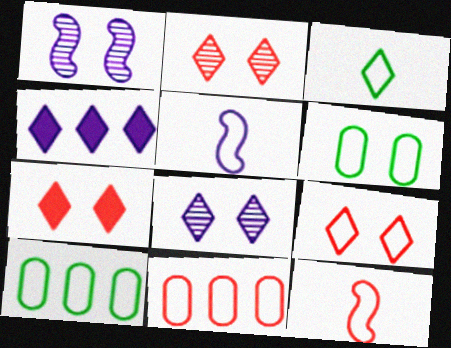[[1, 6, 7], 
[2, 3, 4], 
[2, 7, 9], 
[5, 9, 10], 
[9, 11, 12]]